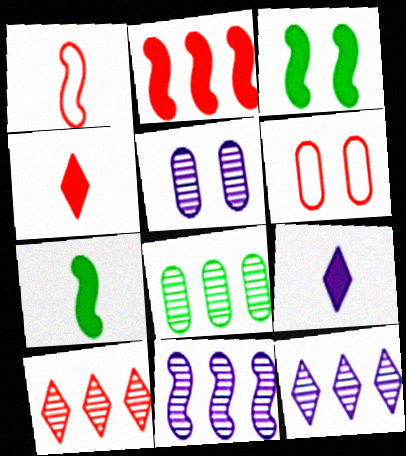[[1, 3, 11], 
[6, 7, 12], 
[8, 10, 11]]